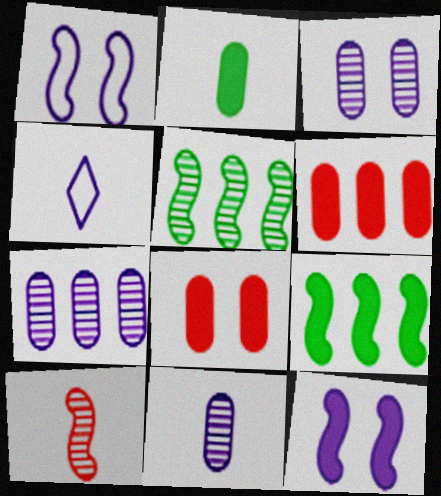[[1, 9, 10], 
[2, 4, 10], 
[3, 7, 11], 
[4, 5, 8], 
[4, 7, 12]]